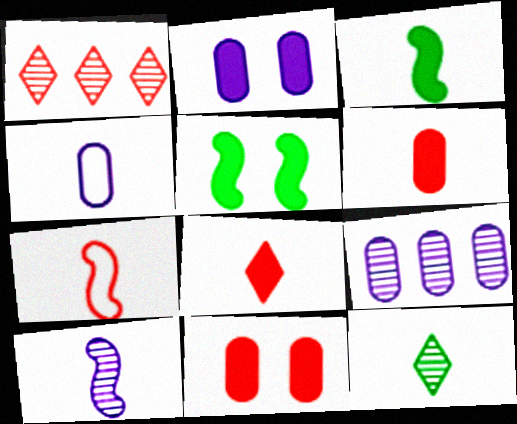[[1, 4, 5], 
[1, 7, 11], 
[2, 4, 9], 
[3, 7, 10]]